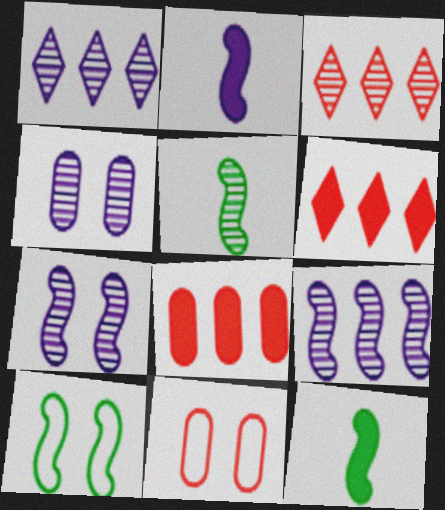[[1, 11, 12], 
[3, 4, 5]]